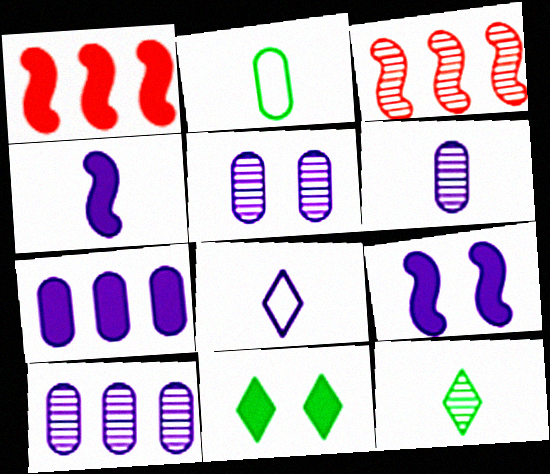[[3, 5, 12], 
[4, 6, 8], 
[5, 6, 10], 
[8, 9, 10]]